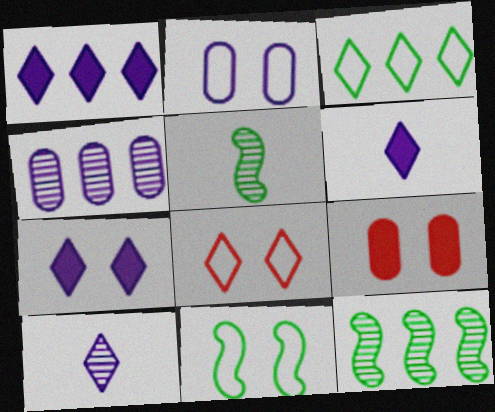[[1, 6, 7], 
[2, 8, 11]]